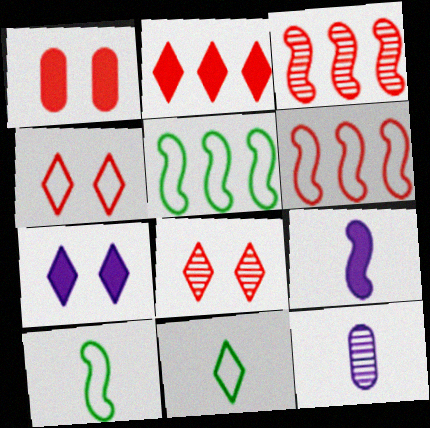[]